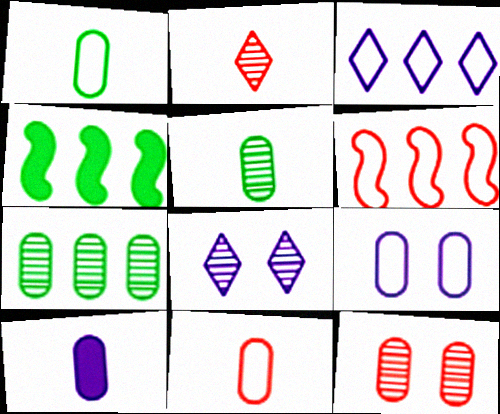[[2, 4, 9], 
[4, 8, 11], 
[5, 10, 11]]